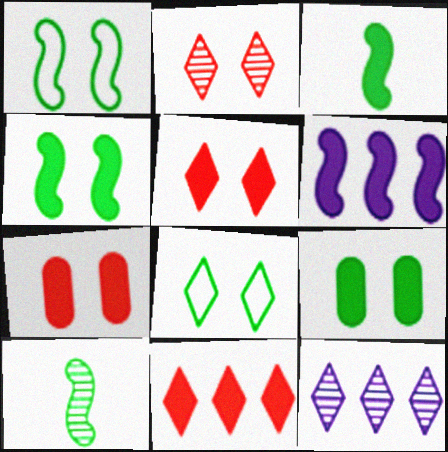[]